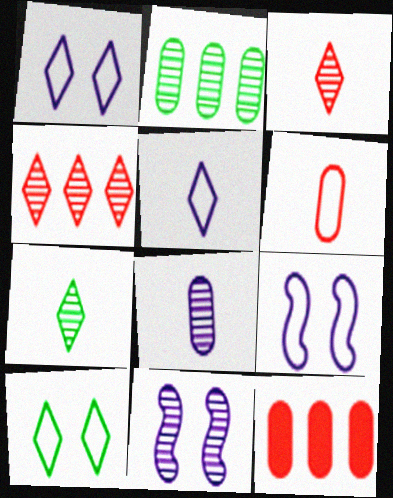[[2, 3, 11], 
[7, 9, 12]]